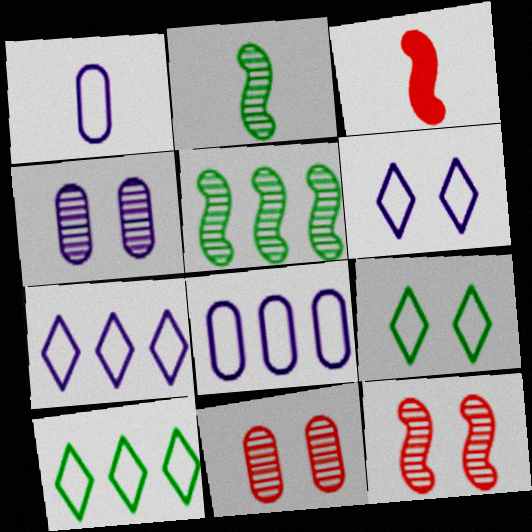[[3, 4, 10]]